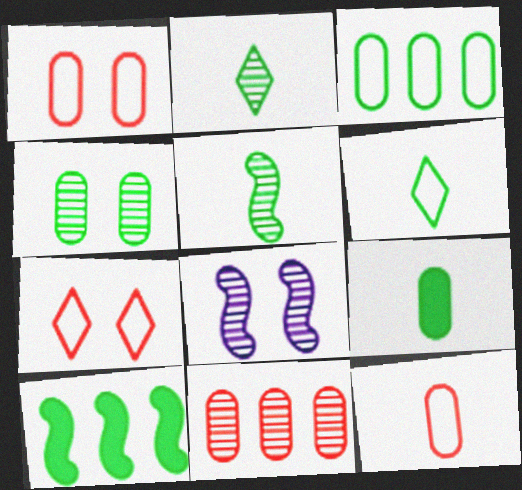[[2, 8, 11], 
[3, 4, 9], 
[4, 6, 10], 
[5, 6, 9]]